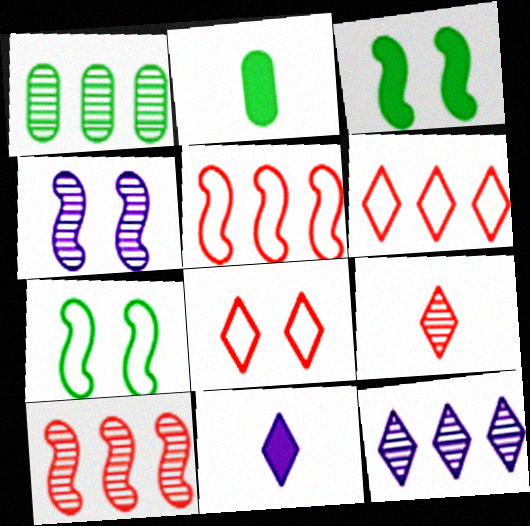[[1, 4, 9], 
[1, 10, 12], 
[2, 4, 6]]